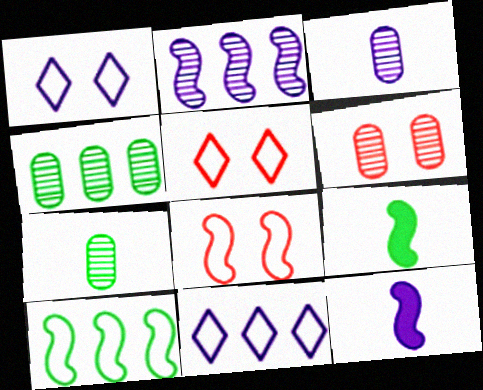[[2, 8, 9], 
[3, 4, 6], 
[4, 5, 12], 
[6, 9, 11]]